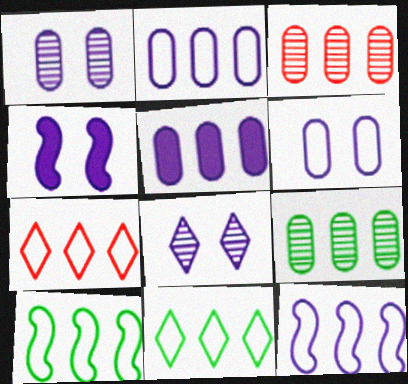[[2, 7, 10], 
[4, 6, 8]]